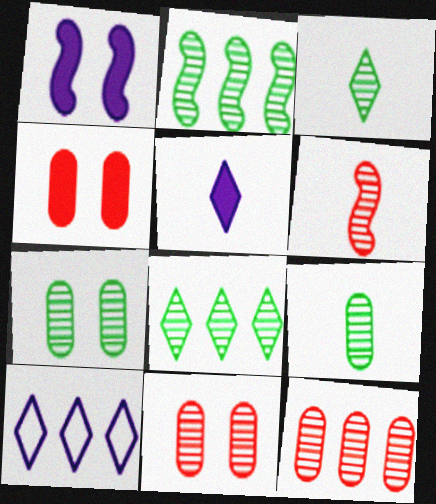[[2, 3, 7]]